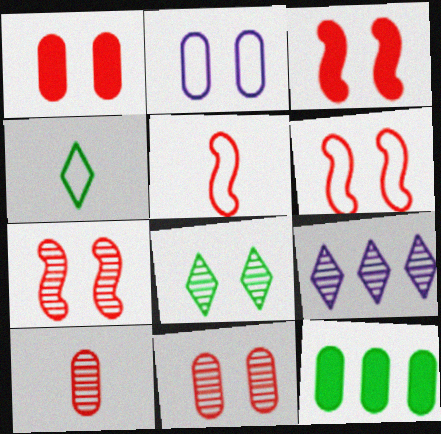[[2, 3, 8], 
[2, 10, 12], 
[3, 6, 7]]